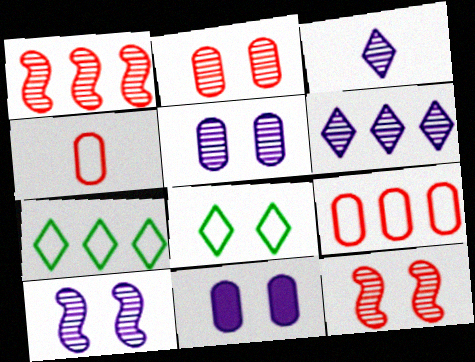[[8, 11, 12]]